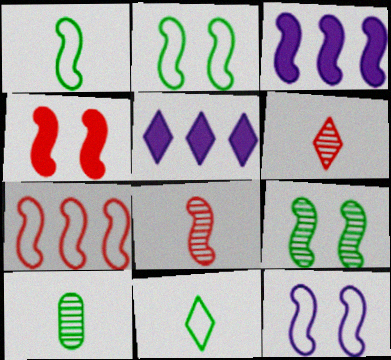[[1, 7, 12], 
[2, 3, 8], 
[4, 7, 8], 
[4, 9, 12]]